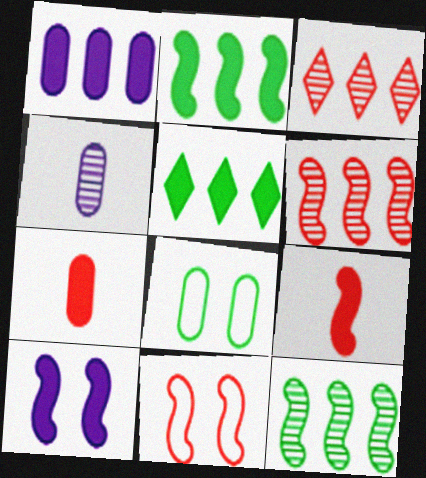[[2, 9, 10], 
[3, 7, 11], 
[4, 5, 11], 
[5, 7, 10], 
[6, 9, 11]]